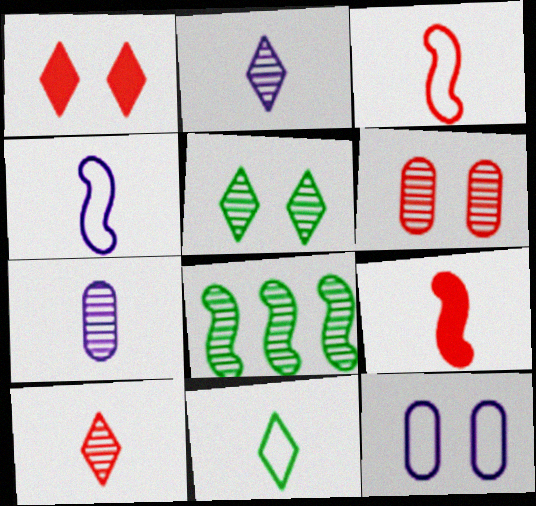[[2, 6, 8], 
[7, 9, 11]]